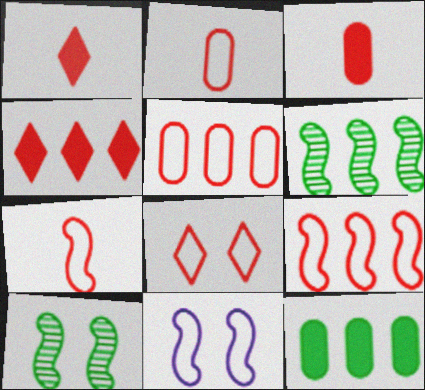[[2, 8, 9], 
[5, 7, 8]]